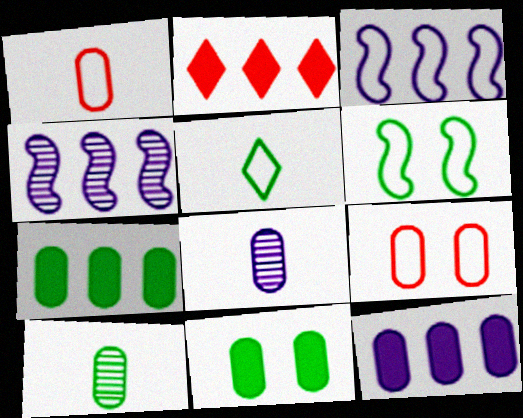[[2, 6, 8], 
[3, 5, 9], 
[7, 8, 9], 
[9, 10, 12]]